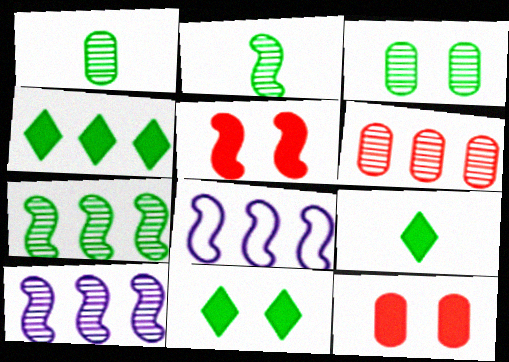[[2, 5, 8], 
[4, 6, 8], 
[4, 9, 11]]